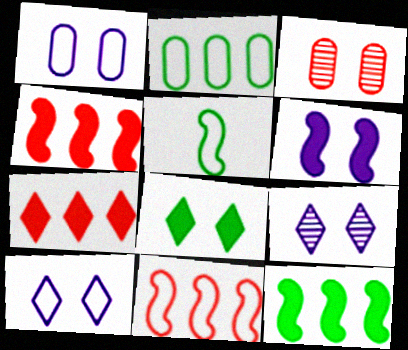[[1, 6, 9]]